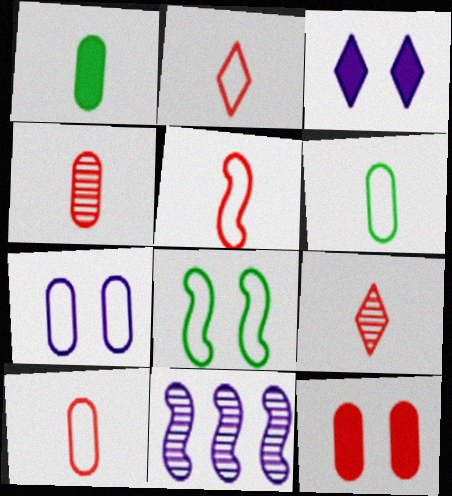[[2, 5, 10]]